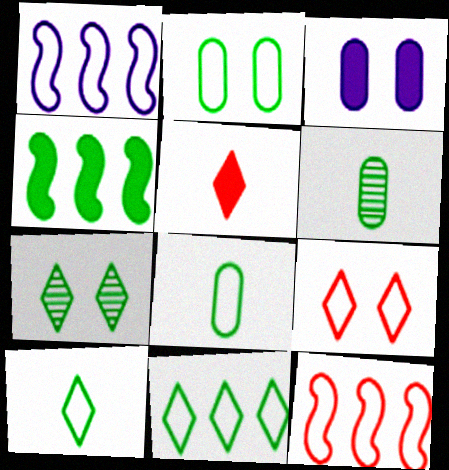[[1, 8, 9], 
[3, 4, 5], 
[4, 7, 8]]